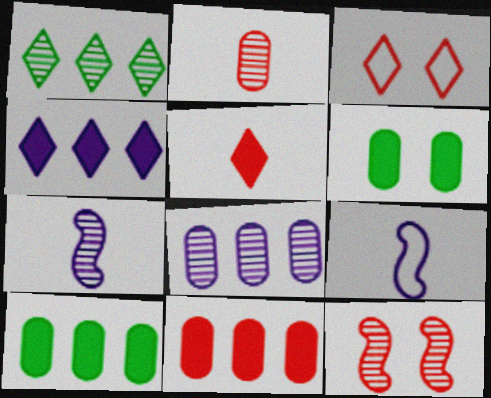[[3, 7, 10]]